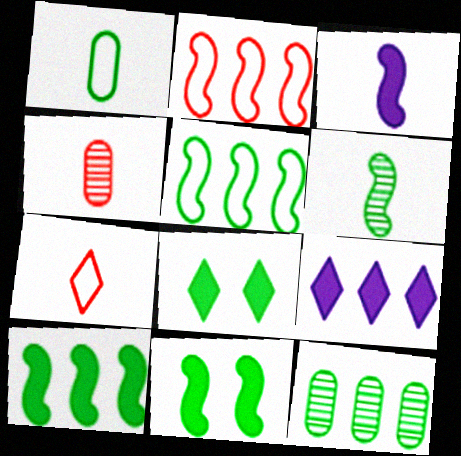[[2, 9, 12], 
[5, 6, 11]]